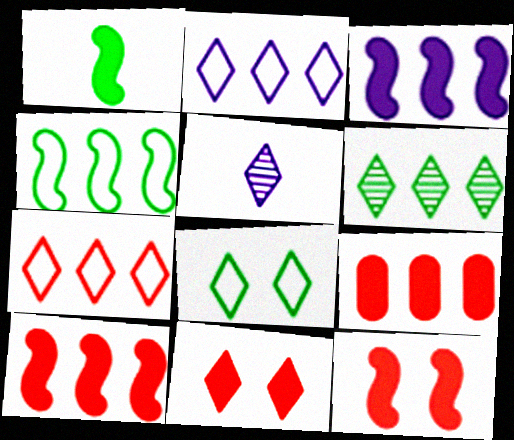[[1, 3, 12]]